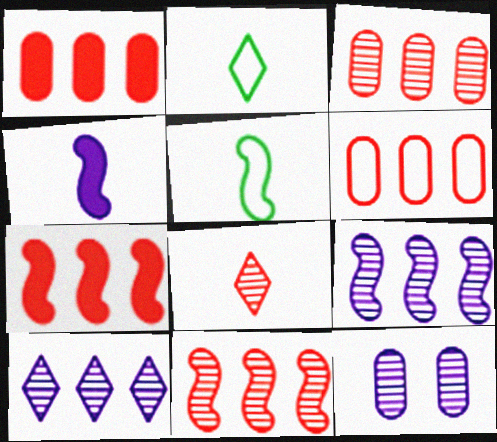[[1, 3, 6], 
[2, 7, 12]]